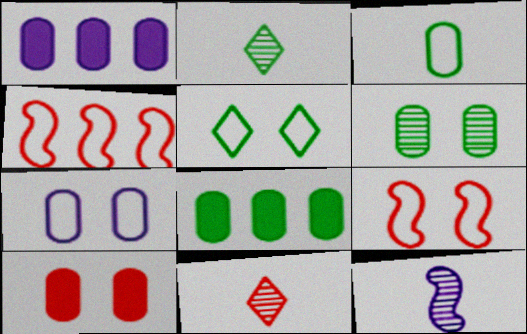[[1, 2, 9], 
[3, 6, 8], 
[4, 10, 11], 
[5, 7, 9], 
[6, 7, 10]]